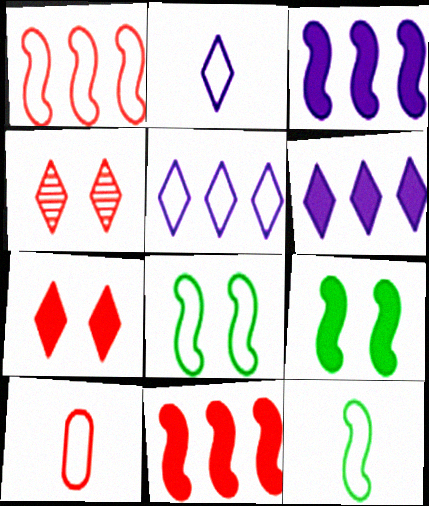[[2, 10, 12], 
[4, 10, 11], 
[5, 8, 10]]